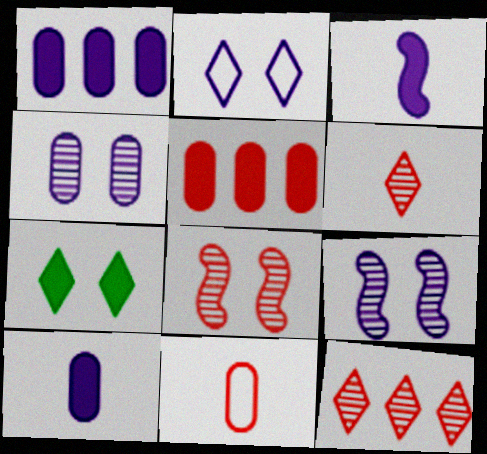[[3, 5, 7]]